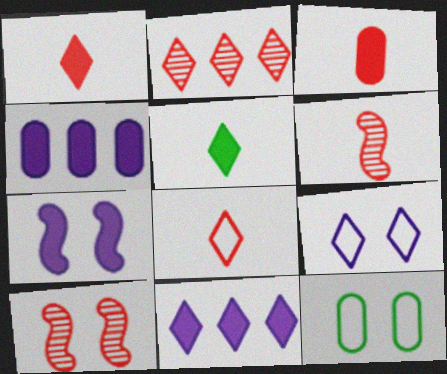[[2, 5, 9], 
[3, 6, 8], 
[6, 11, 12]]